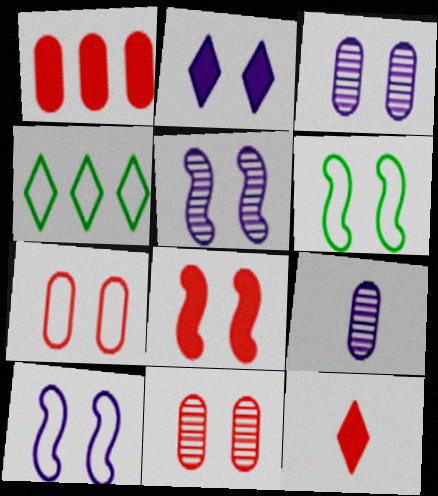[[1, 8, 12], 
[2, 3, 10], 
[2, 6, 11], 
[4, 8, 9], 
[5, 6, 8]]